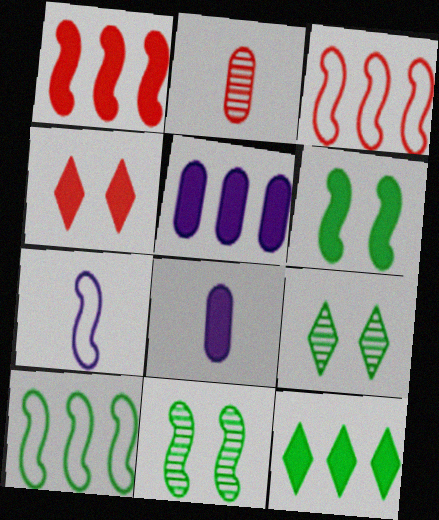[[1, 5, 12], 
[1, 7, 11], 
[2, 3, 4], 
[3, 8, 9]]